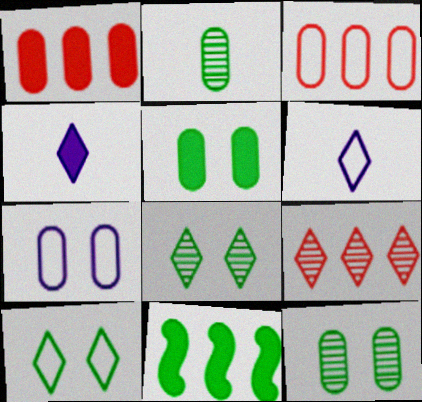[[1, 2, 7], 
[2, 10, 11], 
[4, 9, 10]]